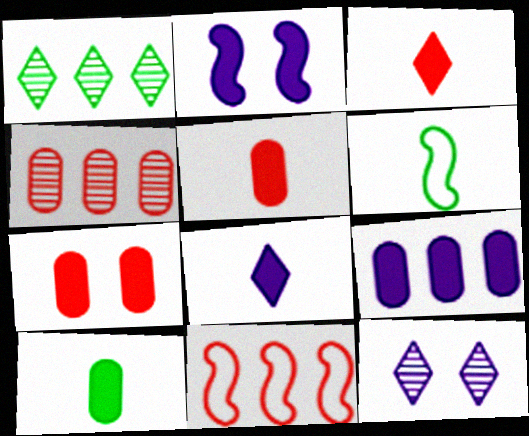[[1, 9, 11], 
[2, 8, 9], 
[7, 9, 10], 
[10, 11, 12]]